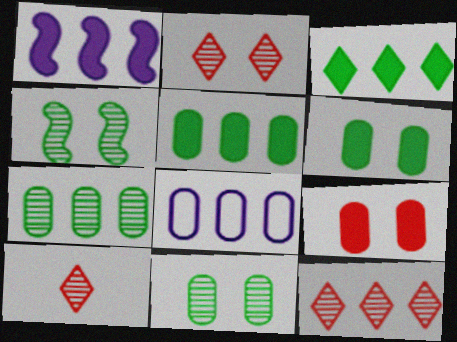[[2, 10, 12]]